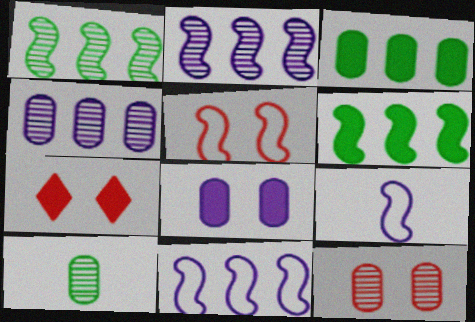[[4, 10, 12], 
[5, 7, 12], 
[7, 10, 11]]